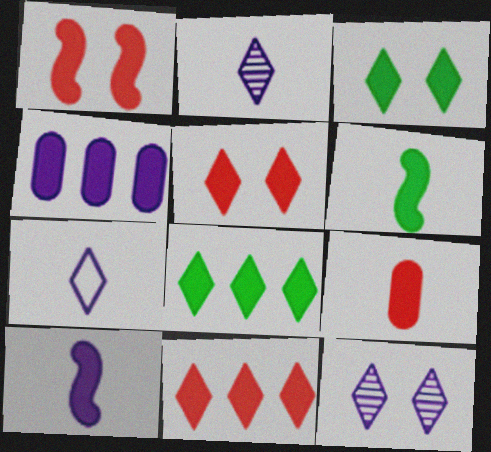[[1, 9, 11], 
[4, 5, 6]]